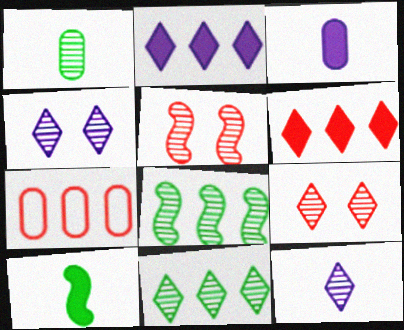[[2, 7, 8], 
[4, 7, 10], 
[9, 11, 12]]